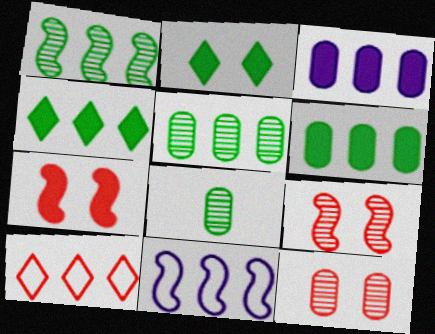[[1, 3, 10]]